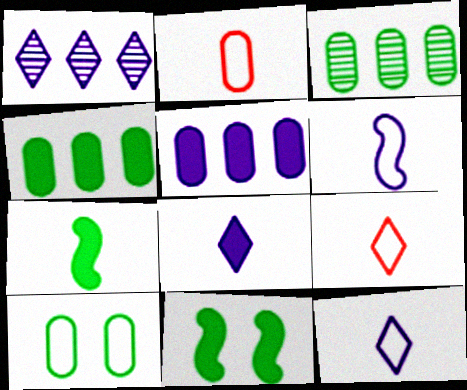[[1, 2, 11]]